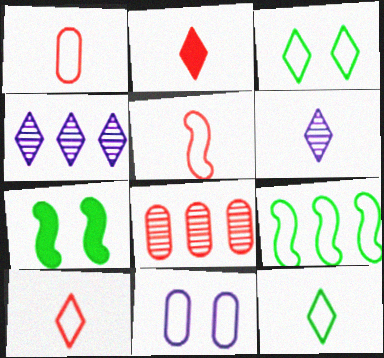[[1, 4, 7], 
[1, 5, 10], 
[2, 3, 4], 
[2, 6, 12], 
[9, 10, 11]]